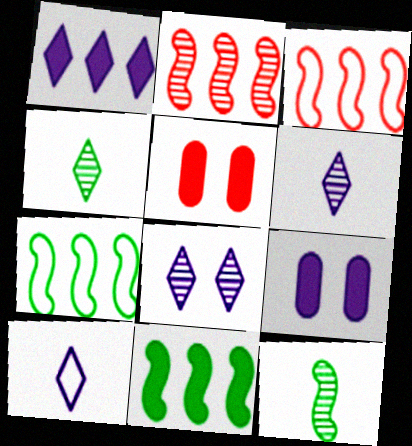[[1, 8, 10], 
[3, 4, 9], 
[5, 6, 7]]